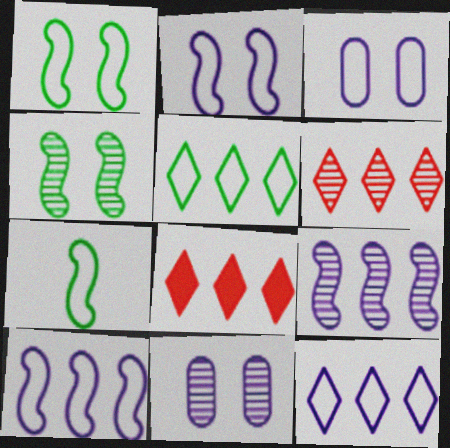[[7, 8, 11]]